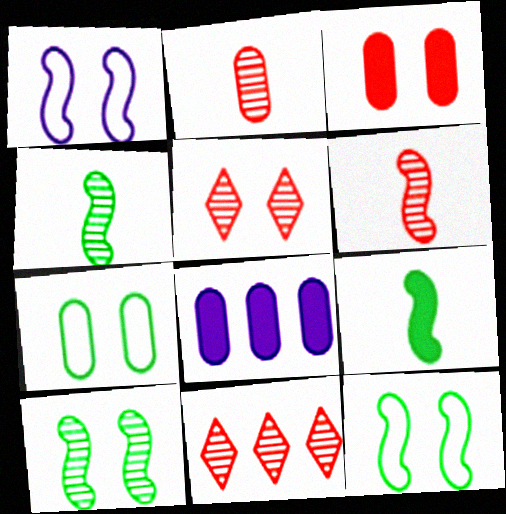[[2, 7, 8]]